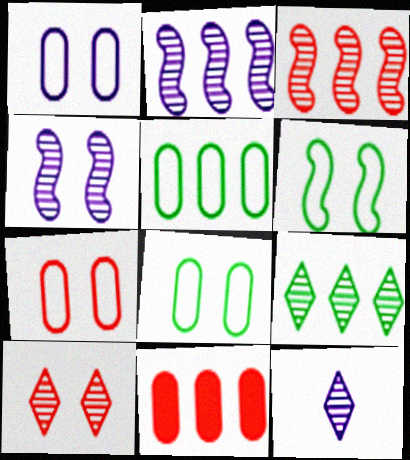[[1, 7, 8], 
[6, 11, 12], 
[9, 10, 12]]